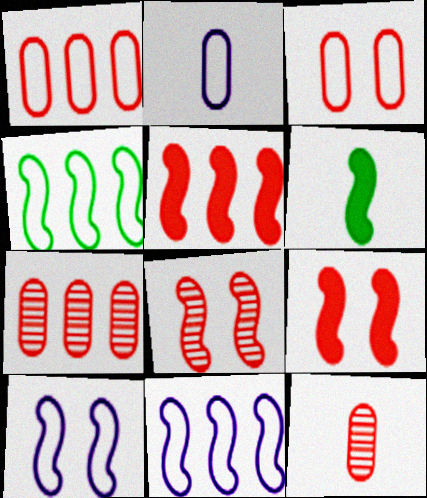[[6, 8, 11]]